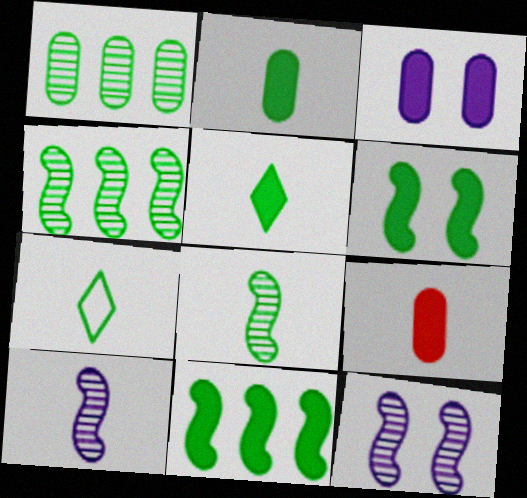[[1, 6, 7], 
[2, 7, 8], 
[7, 9, 10]]